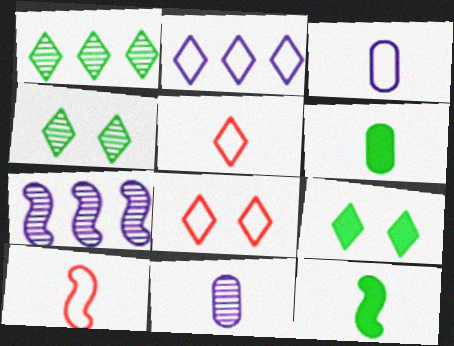[[5, 11, 12], 
[6, 7, 8]]